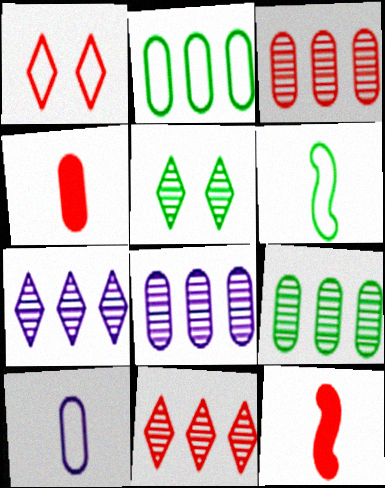[[1, 3, 12], 
[3, 8, 9]]